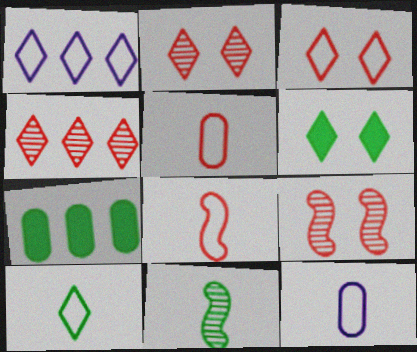[[1, 3, 10], 
[8, 10, 12]]